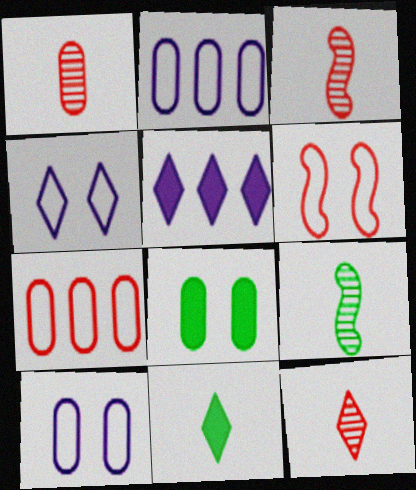[[1, 2, 8], 
[1, 3, 12]]